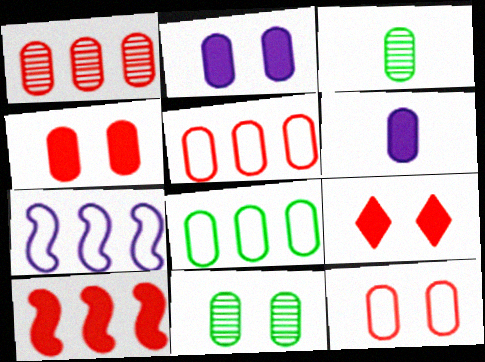[[2, 3, 5], 
[2, 11, 12], 
[3, 7, 9], 
[5, 6, 11]]